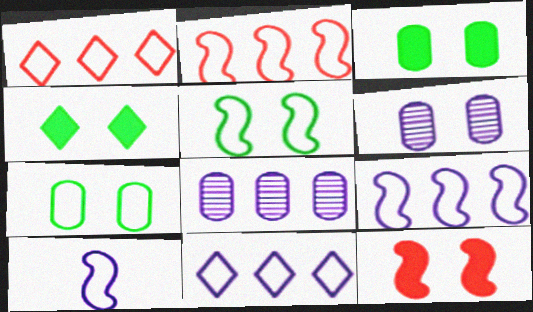[[1, 7, 10], 
[2, 5, 10]]